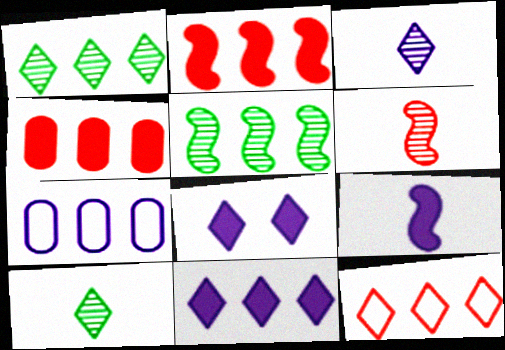[[1, 2, 7], 
[1, 11, 12], 
[8, 10, 12]]